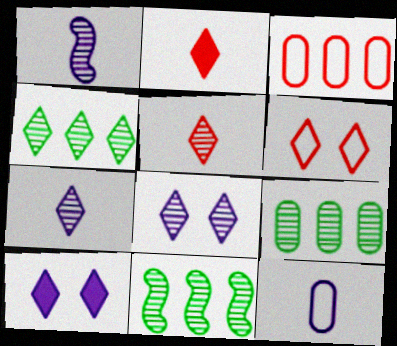[[4, 5, 8], 
[4, 9, 11]]